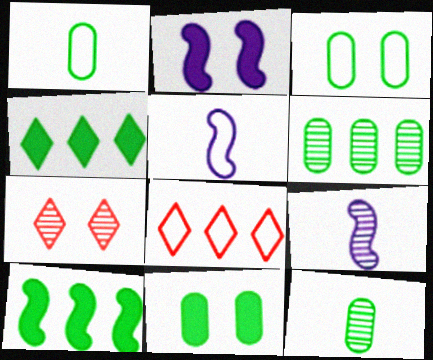[[1, 6, 11], 
[2, 3, 7], 
[2, 8, 12], 
[3, 5, 8], 
[6, 7, 9], 
[8, 9, 11]]